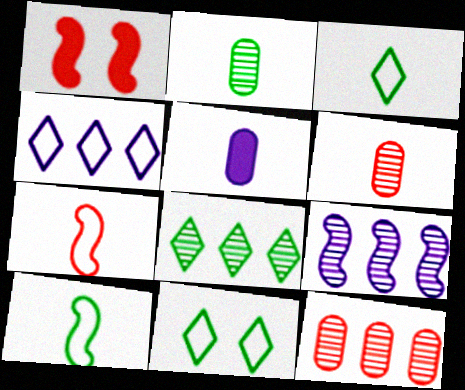[[1, 2, 4], 
[1, 9, 10], 
[8, 9, 12]]